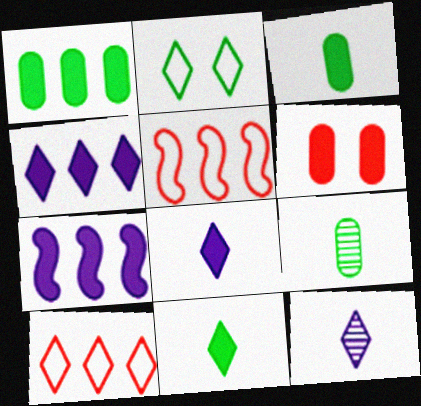[[6, 7, 11]]